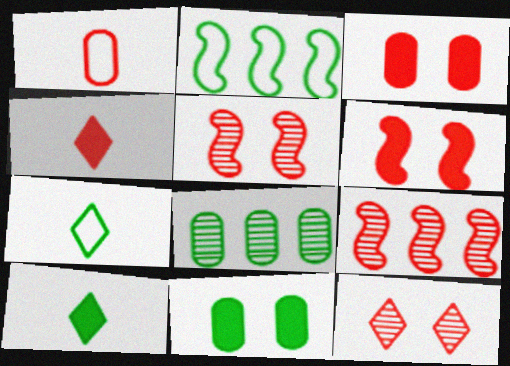[]